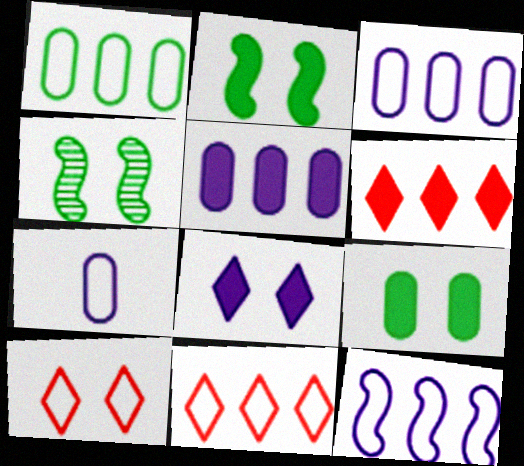[[1, 11, 12], 
[4, 6, 7]]